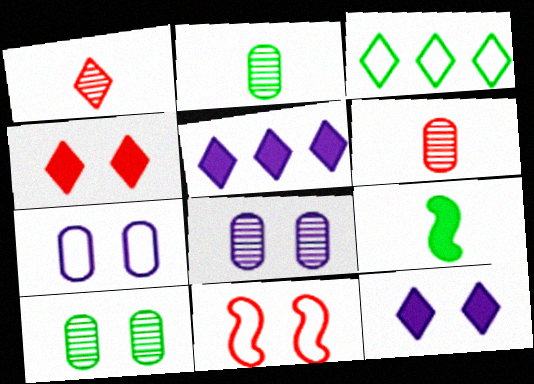[[1, 3, 12], 
[2, 5, 11], 
[3, 9, 10], 
[10, 11, 12]]